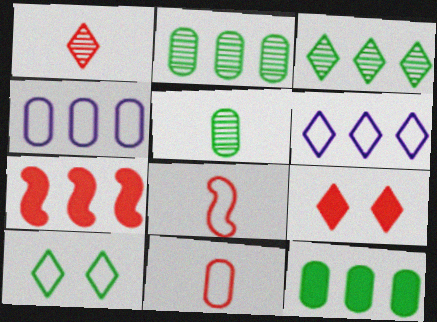[[2, 6, 7], 
[3, 4, 7], 
[4, 8, 10]]